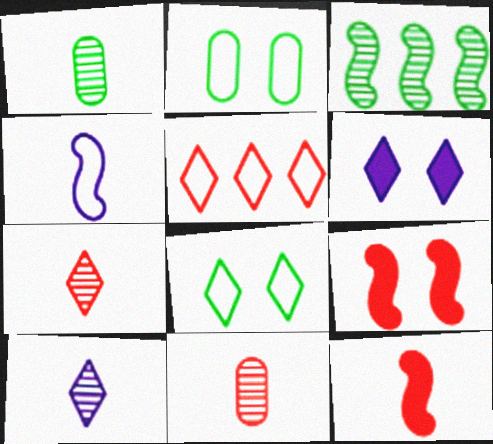[[2, 4, 5], 
[3, 4, 9], 
[5, 9, 11]]